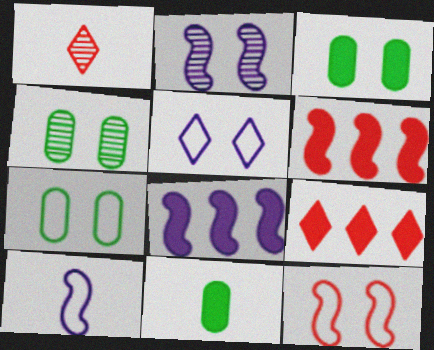[[1, 7, 8], 
[1, 10, 11], 
[2, 8, 10], 
[3, 4, 7], 
[4, 9, 10], 
[5, 7, 12]]